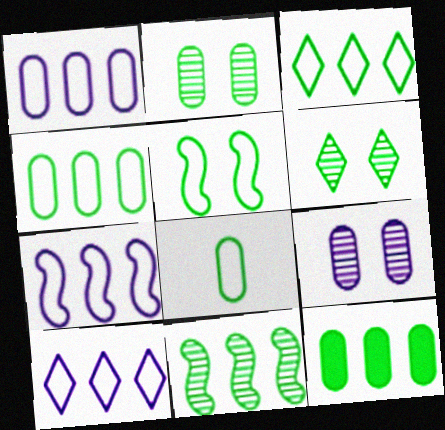[[1, 7, 10], 
[2, 8, 12], 
[3, 5, 8], 
[3, 11, 12]]